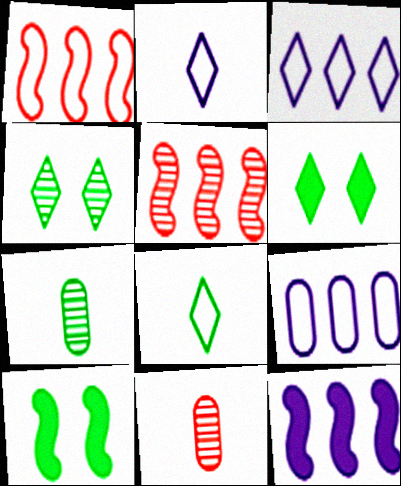[[3, 10, 11]]